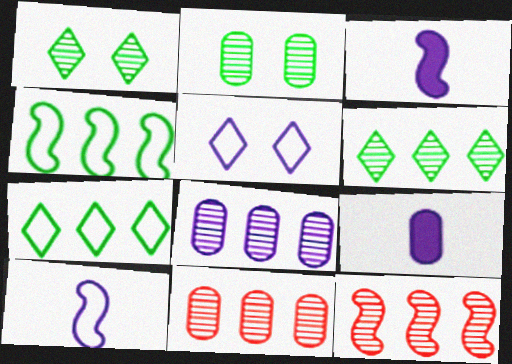[[3, 5, 8], 
[6, 8, 12]]